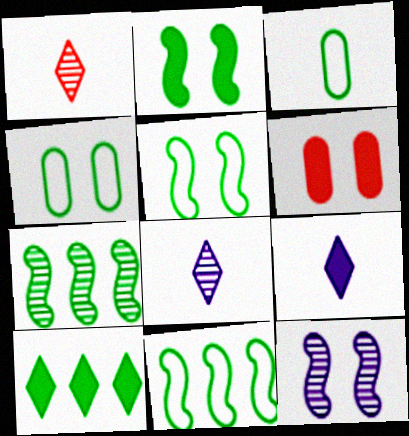[[6, 8, 11]]